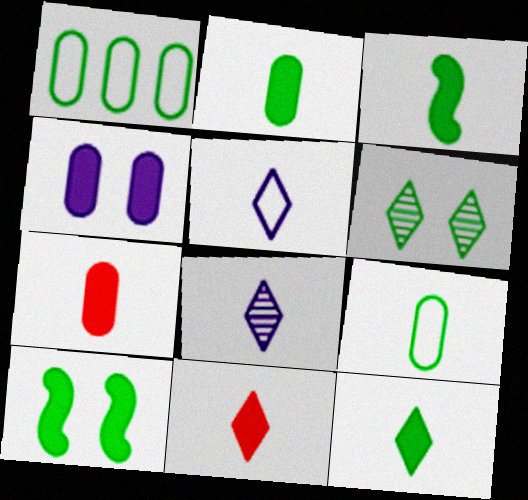[[1, 3, 6], 
[2, 3, 12]]